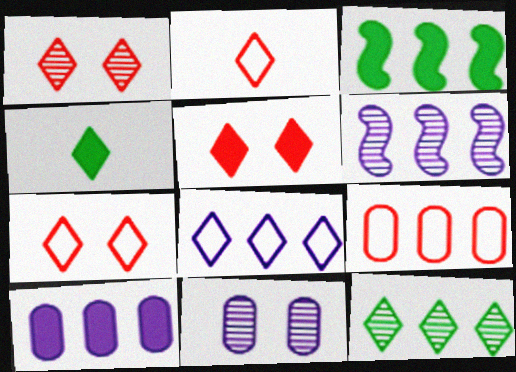[[1, 4, 8], 
[1, 5, 7], 
[2, 3, 11], 
[6, 8, 10]]